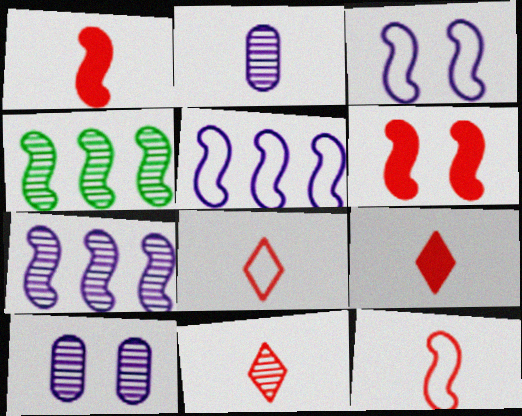[[1, 3, 4], 
[4, 10, 11], 
[8, 9, 11]]